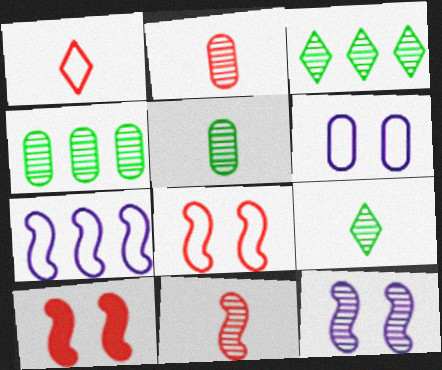[[2, 3, 12]]